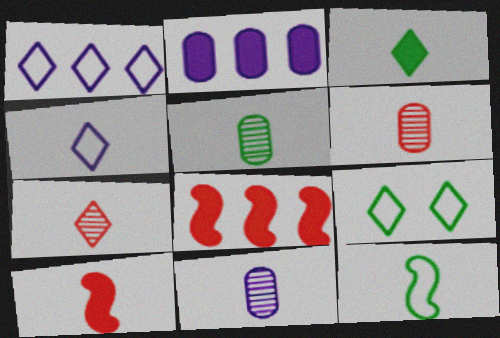[[3, 4, 7], 
[3, 5, 12], 
[4, 5, 10], 
[5, 6, 11], 
[8, 9, 11]]